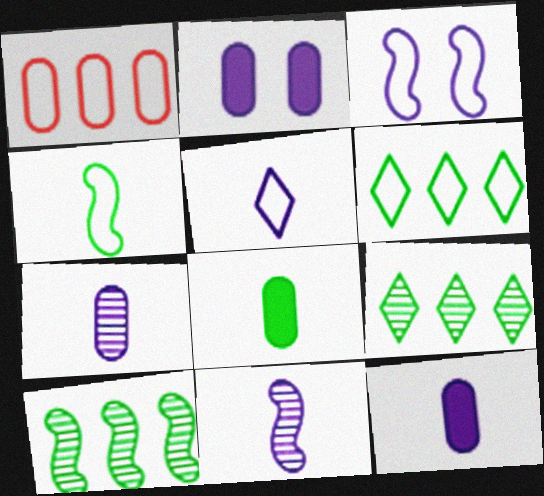[[5, 11, 12]]